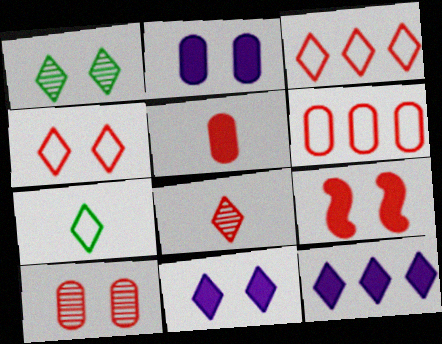[[1, 4, 11], 
[4, 9, 10], 
[5, 6, 10], 
[6, 8, 9]]